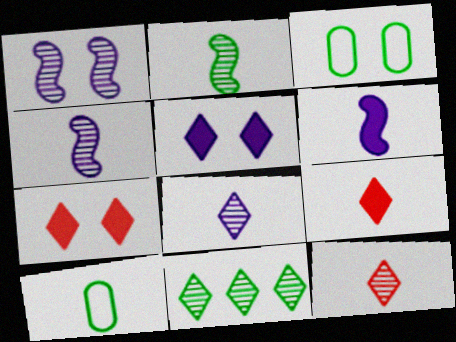[[1, 3, 7], 
[4, 9, 10], 
[6, 10, 12]]